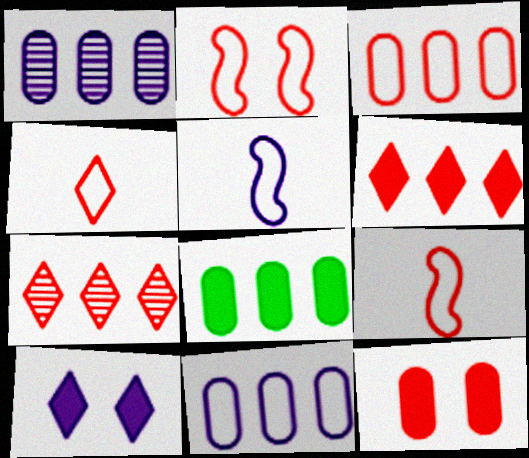[[1, 3, 8], 
[1, 5, 10], 
[2, 3, 4], 
[7, 9, 12]]